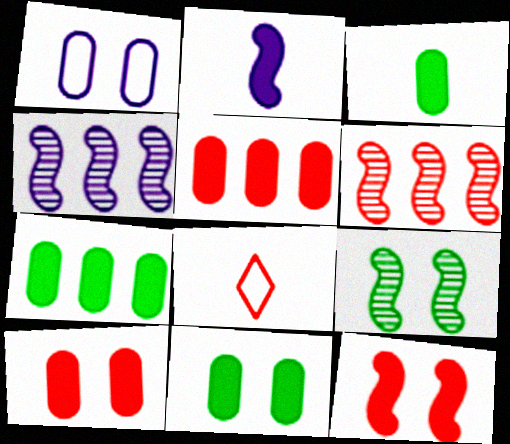[[3, 7, 11], 
[4, 8, 11], 
[6, 8, 10]]